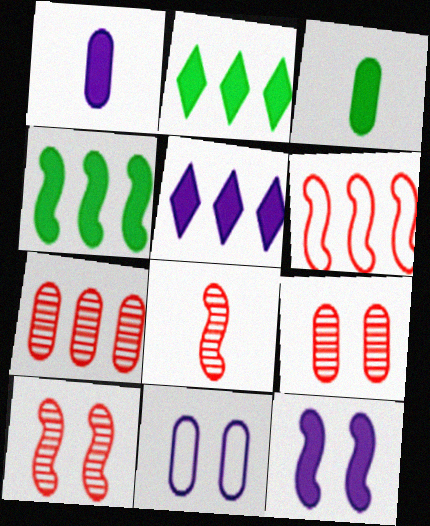[[1, 5, 12], 
[2, 8, 11], 
[3, 7, 11]]